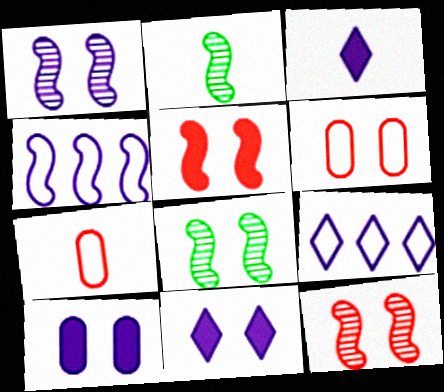[[1, 8, 12], 
[2, 3, 7], 
[2, 4, 5], 
[6, 8, 11]]